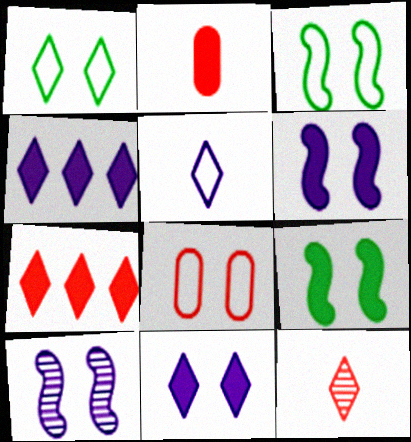[[1, 4, 12], 
[2, 4, 9]]